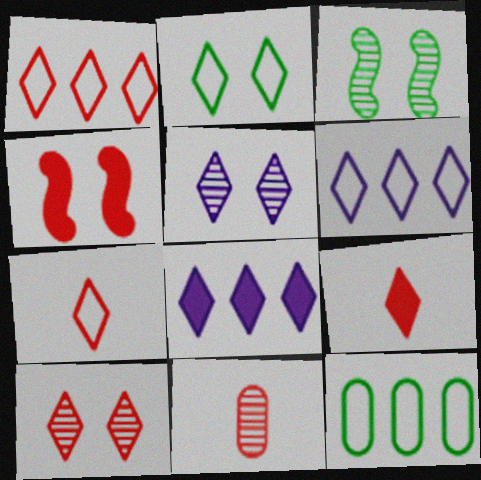[[1, 4, 11], 
[1, 9, 10], 
[2, 6, 7]]